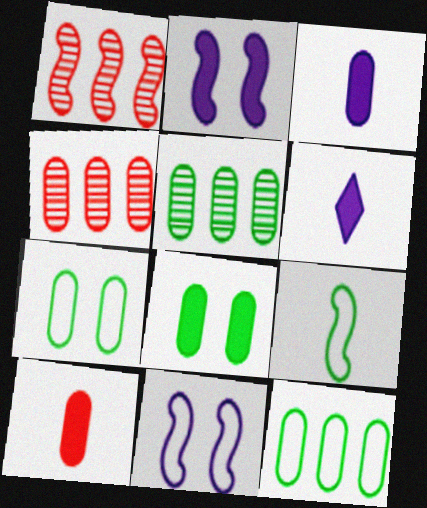[[1, 2, 9], 
[1, 6, 7], 
[3, 4, 7]]